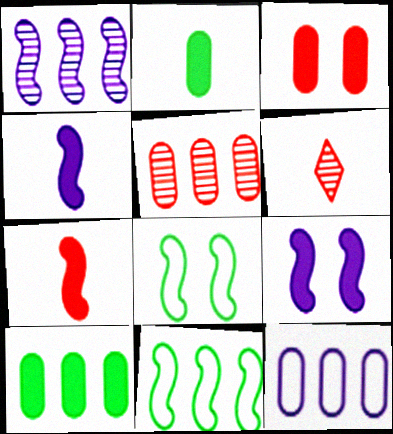[[1, 7, 8], 
[5, 10, 12]]